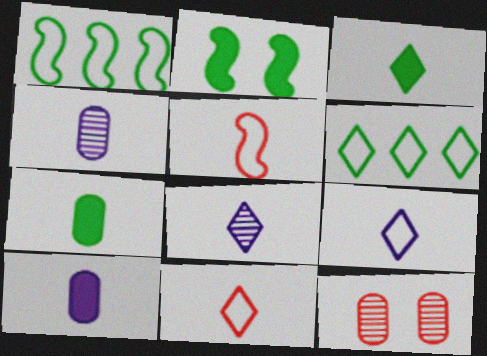[[3, 4, 5], 
[3, 8, 11], 
[5, 7, 8]]